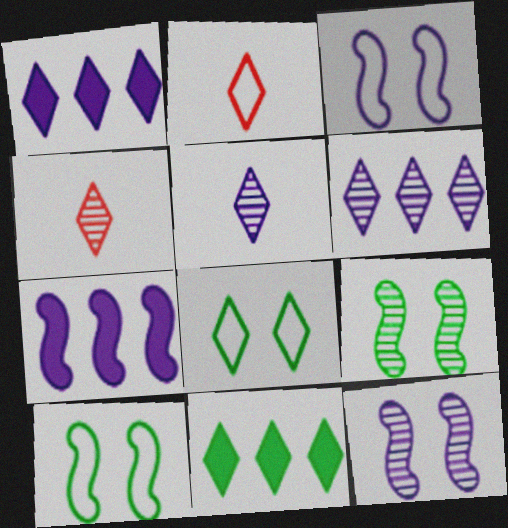[[1, 4, 8]]